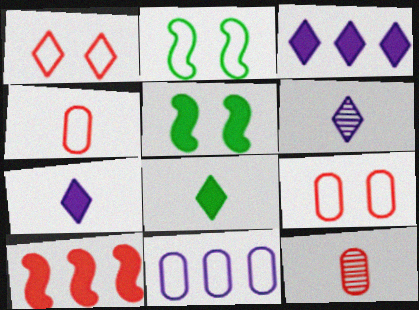[[1, 10, 12], 
[2, 3, 12]]